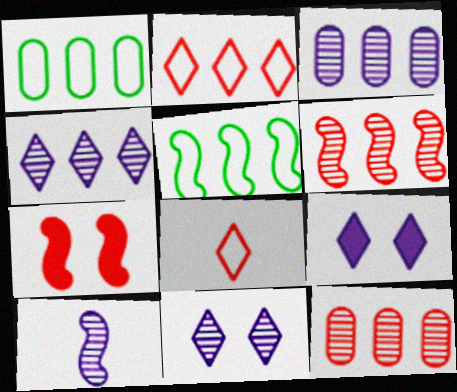[[3, 10, 11], 
[5, 7, 10], 
[7, 8, 12]]